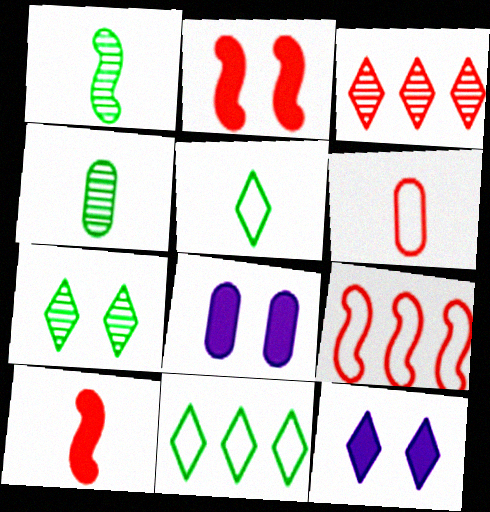[[2, 3, 6], 
[3, 5, 12], 
[4, 9, 12]]